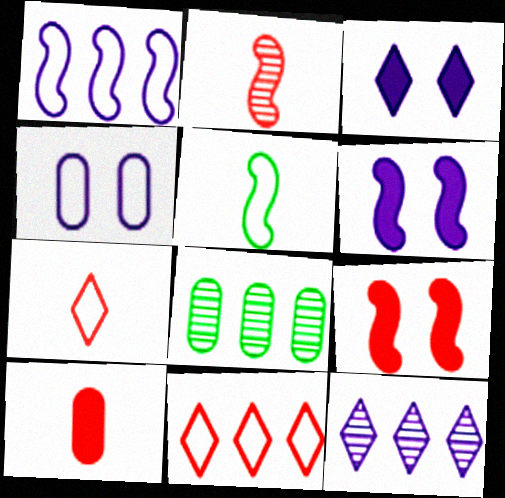[[2, 7, 10], 
[4, 5, 11], 
[4, 8, 10], 
[6, 7, 8]]